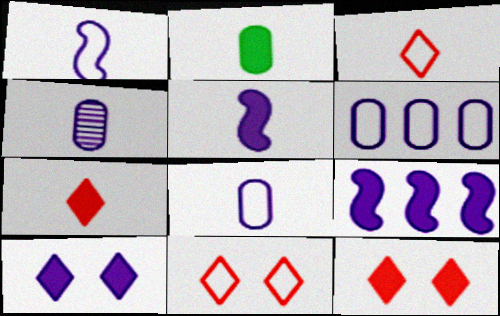[[2, 5, 7], 
[2, 9, 12]]